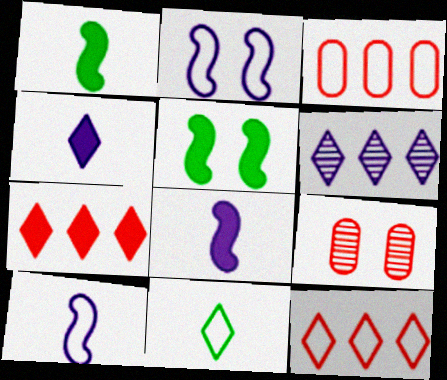[[2, 3, 11]]